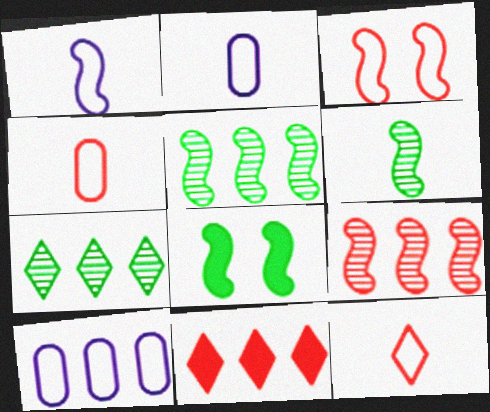[[1, 8, 9], 
[5, 10, 11]]